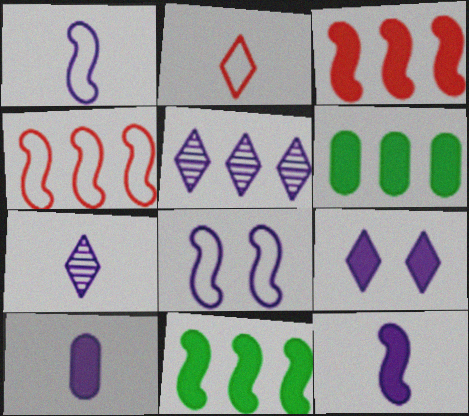[[1, 7, 10], 
[4, 5, 6], 
[5, 8, 10]]